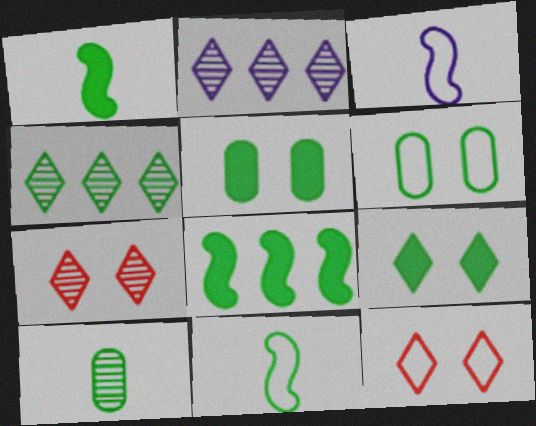[[1, 4, 6], 
[4, 5, 11]]